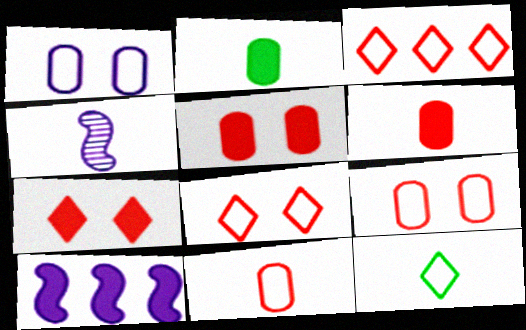[[2, 7, 10], 
[4, 6, 12]]